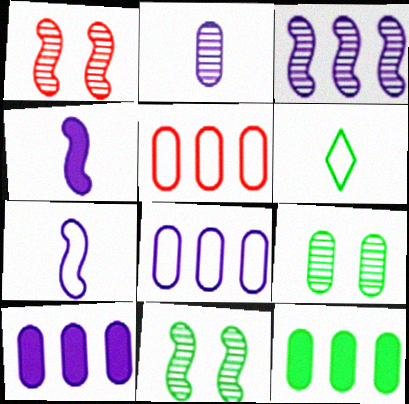[[1, 6, 10], 
[6, 11, 12]]